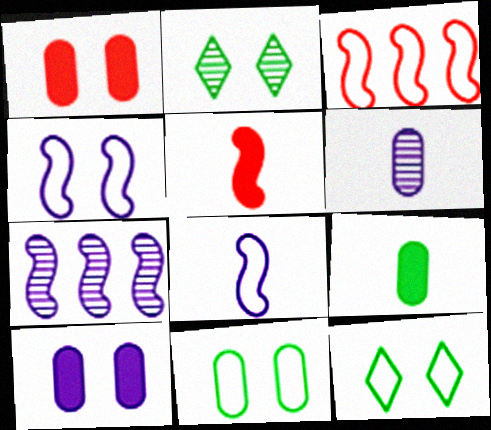[[1, 2, 4]]